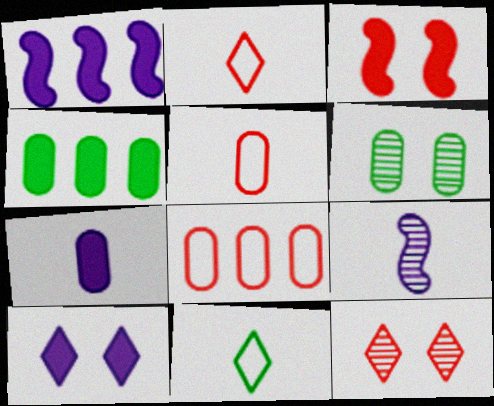[[1, 2, 6], 
[1, 7, 10], 
[6, 7, 8]]